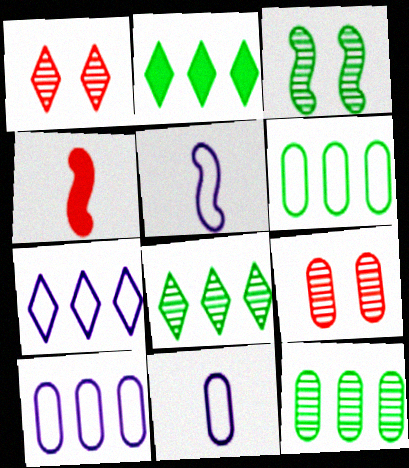[[2, 5, 9]]